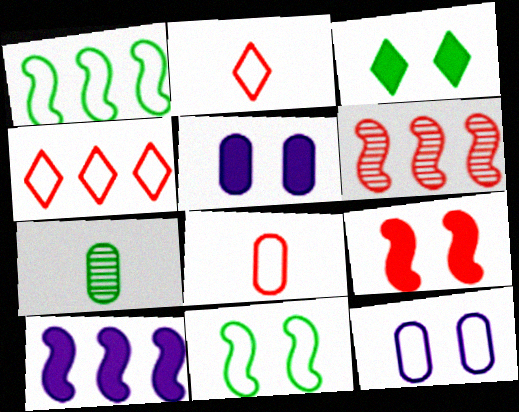[[1, 2, 12], 
[1, 3, 7], 
[1, 6, 10], 
[3, 5, 9]]